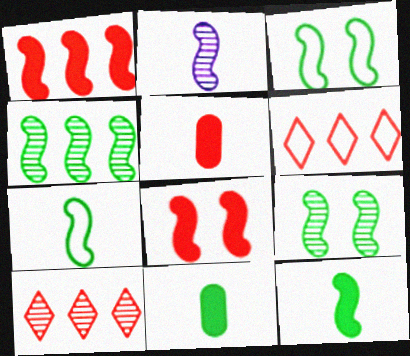[[1, 2, 3], 
[3, 4, 12]]